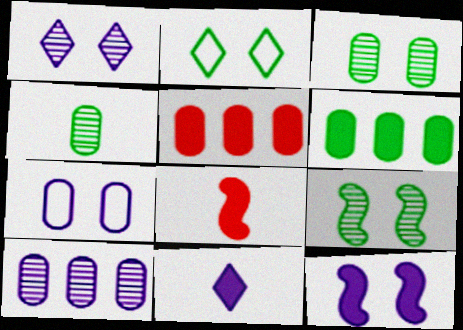[[1, 7, 12], 
[2, 8, 10], 
[4, 5, 7]]